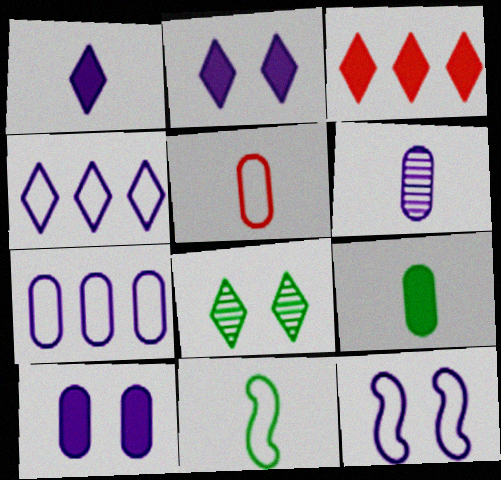[[5, 6, 9], 
[6, 7, 10]]